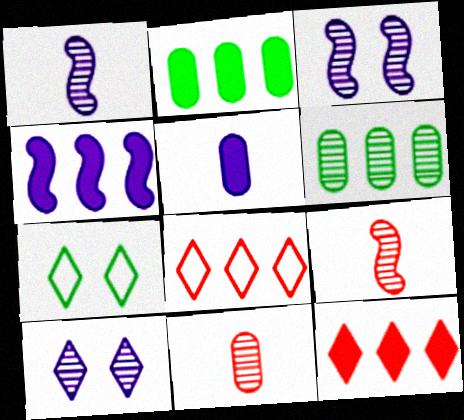[[2, 4, 12], 
[4, 6, 8], 
[4, 7, 11], 
[6, 9, 10]]